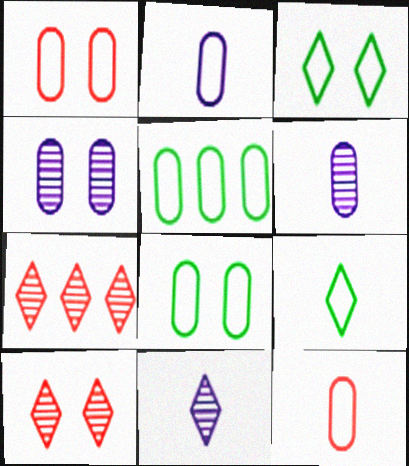[[1, 2, 5]]